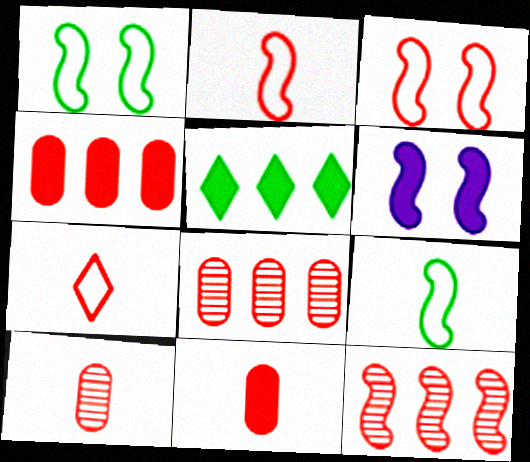[[5, 6, 11], 
[6, 9, 12]]